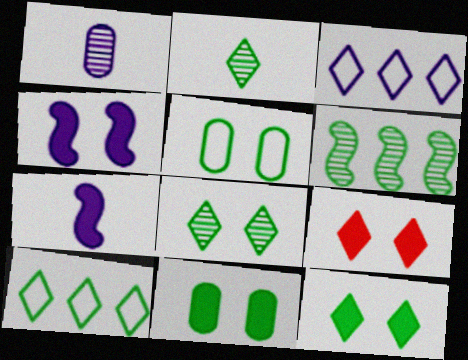[[1, 3, 4], 
[2, 3, 9], 
[2, 10, 12], 
[4, 9, 11]]